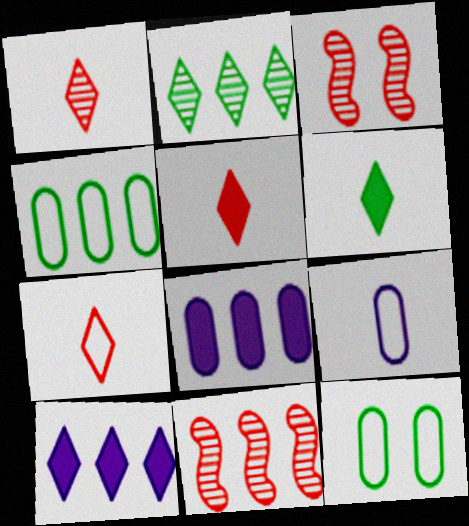[[1, 5, 7], 
[4, 10, 11]]